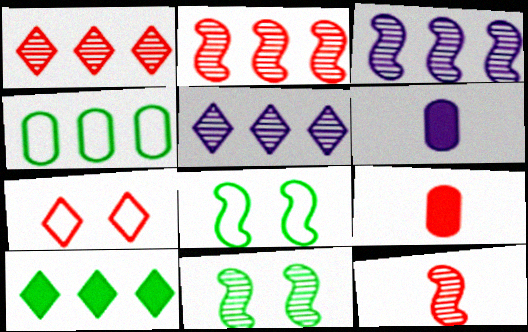[[1, 6, 8], 
[2, 7, 9], 
[3, 11, 12], 
[5, 8, 9]]